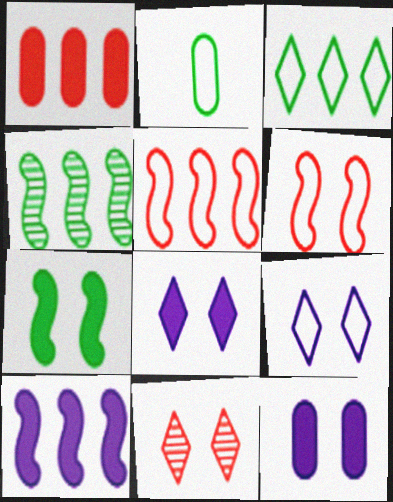[[2, 5, 9], 
[2, 10, 11], 
[4, 5, 10]]